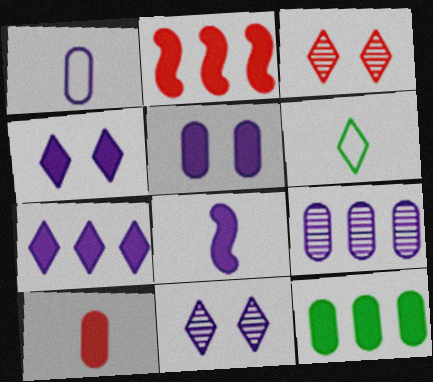[[1, 5, 9], 
[2, 7, 12], 
[3, 6, 7], 
[5, 7, 8], 
[5, 10, 12]]